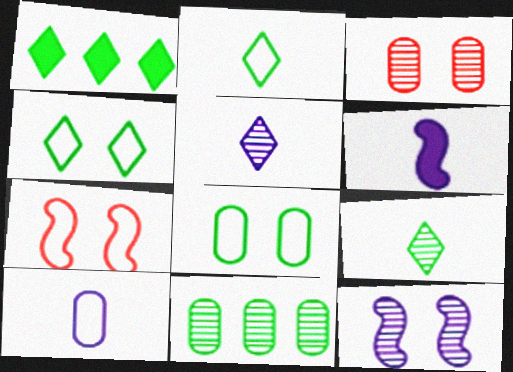[[1, 4, 9], 
[5, 6, 10]]